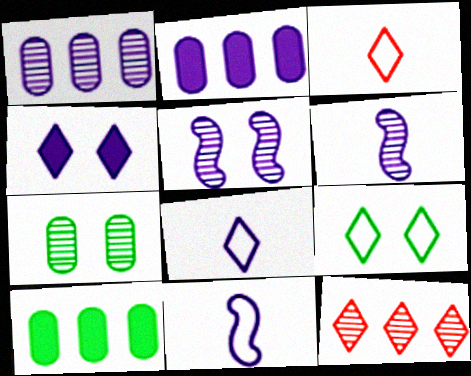[[1, 4, 11], 
[2, 5, 8], 
[3, 5, 10], 
[6, 7, 12]]